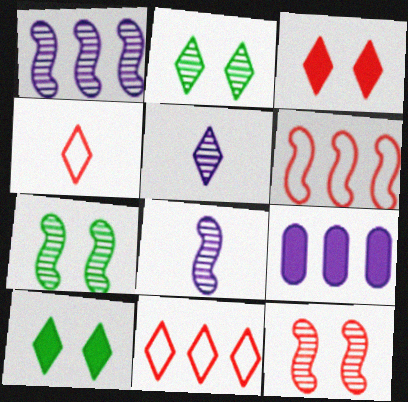[[4, 7, 9], 
[5, 10, 11]]